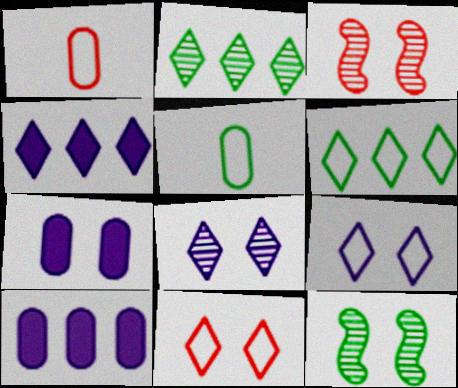[[1, 4, 12], 
[3, 4, 5], 
[7, 11, 12]]